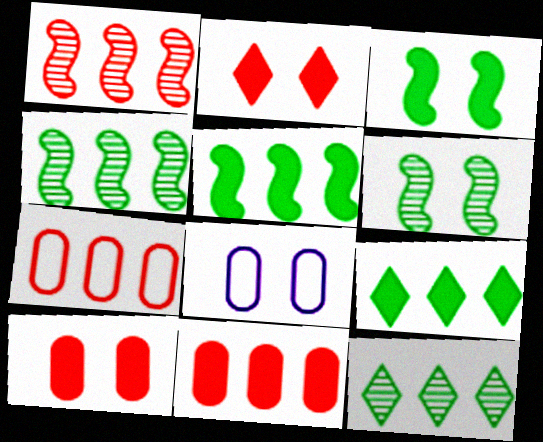[[2, 6, 8]]